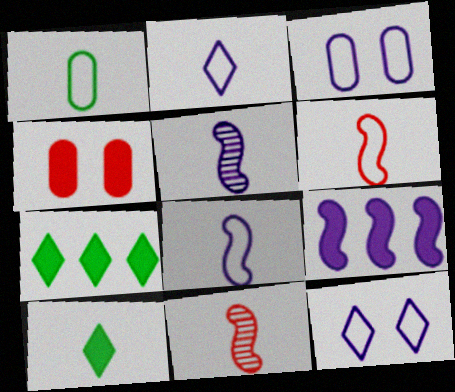[[1, 2, 6], 
[3, 7, 11], 
[4, 9, 10]]